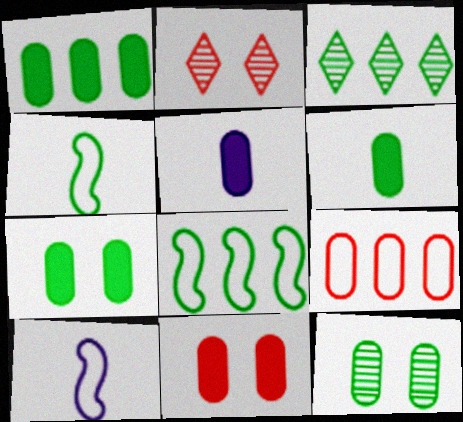[[1, 2, 10], 
[1, 3, 8], 
[1, 5, 11], 
[1, 6, 7], 
[2, 5, 8], 
[3, 4, 7], 
[3, 10, 11], 
[5, 9, 12]]